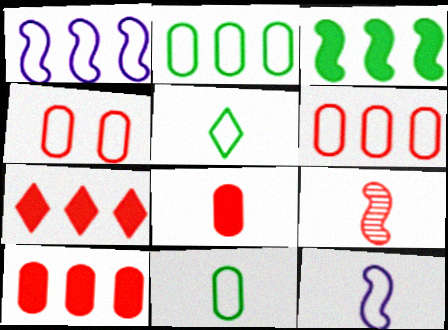[[1, 4, 5], 
[4, 7, 9]]